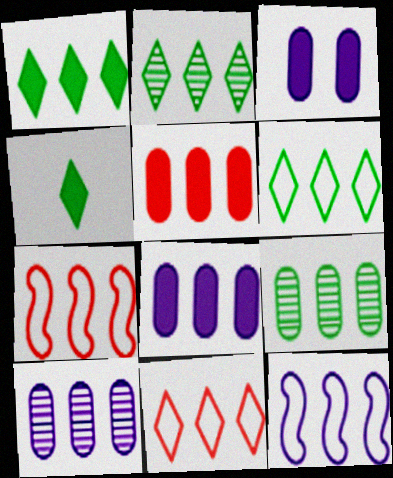[[1, 2, 6], 
[1, 7, 10], 
[2, 5, 12], 
[2, 7, 8]]